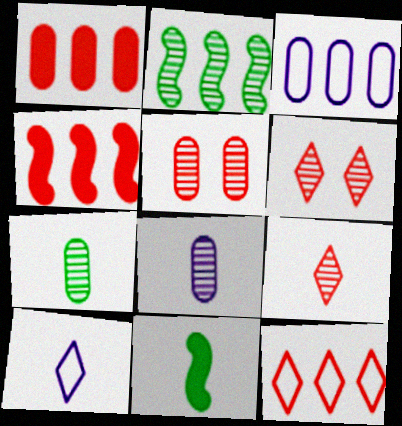[[2, 6, 8], 
[3, 6, 11]]